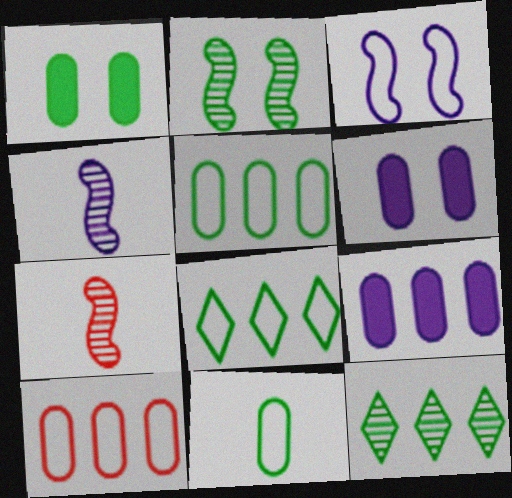[[6, 7, 8]]